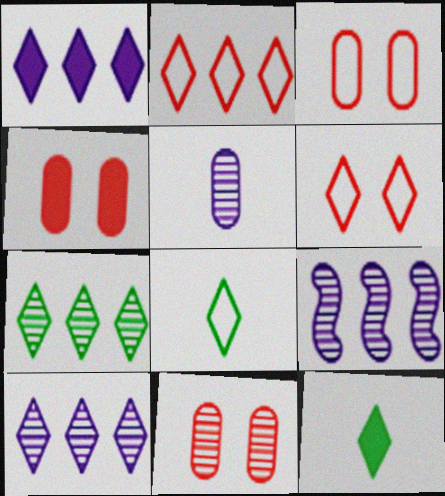[[1, 2, 7], 
[3, 4, 11], 
[3, 9, 12], 
[4, 8, 9], 
[6, 10, 12]]